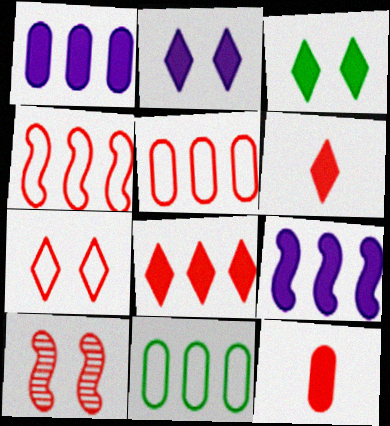[[3, 9, 12], 
[5, 6, 10]]